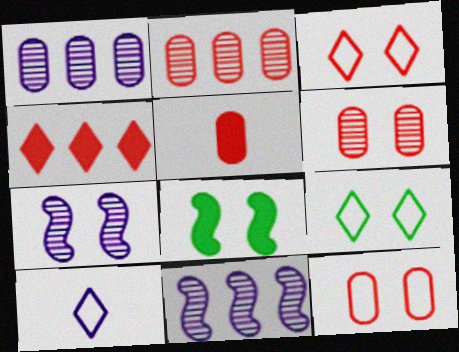[[2, 5, 12], 
[2, 8, 10], 
[5, 9, 11]]